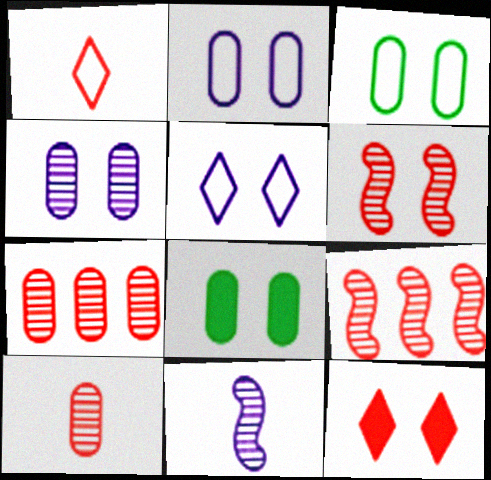[[5, 6, 8]]